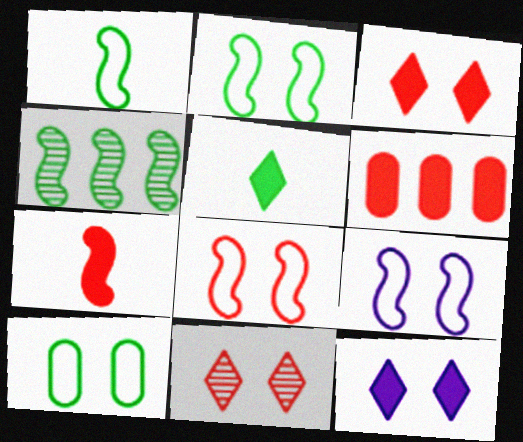[[2, 8, 9], 
[3, 6, 7], 
[4, 5, 10], 
[4, 7, 9]]